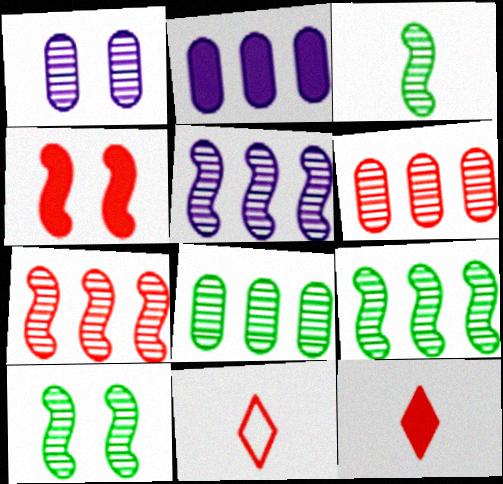[[2, 10, 11], 
[3, 9, 10], 
[4, 6, 11], 
[5, 7, 9]]